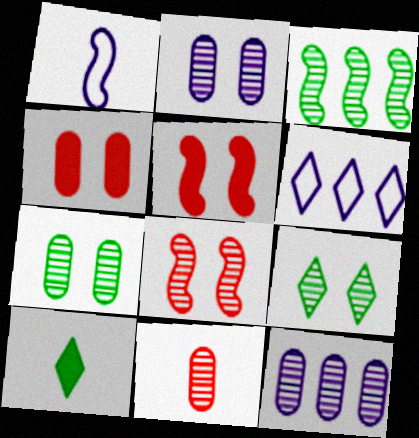[[1, 3, 5], 
[1, 10, 11], 
[2, 8, 9], 
[7, 11, 12]]